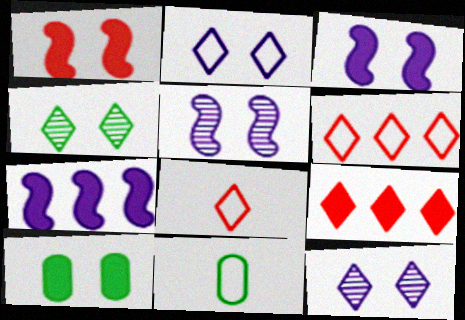[[5, 9, 11]]